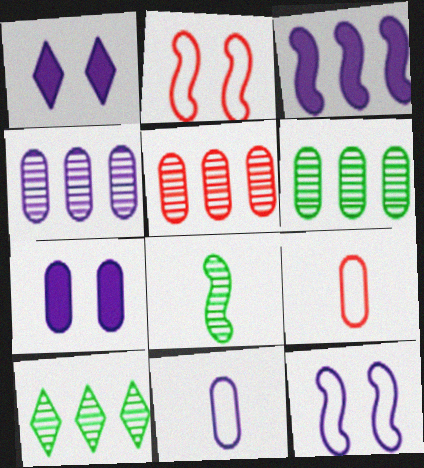[[2, 3, 8], 
[4, 5, 6], 
[4, 7, 11], 
[6, 7, 9]]